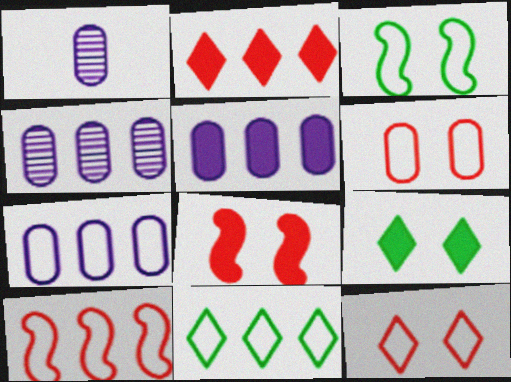[[1, 2, 3], 
[1, 8, 11], 
[1, 9, 10], 
[4, 5, 7], 
[7, 10, 11]]